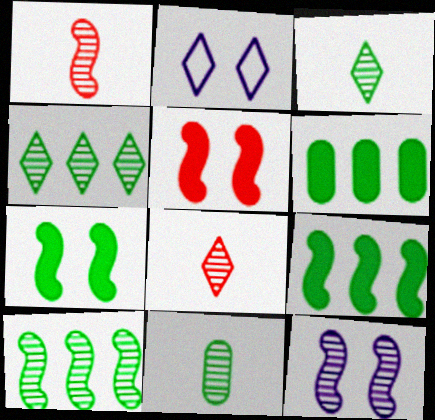[[1, 2, 6], 
[1, 10, 12]]